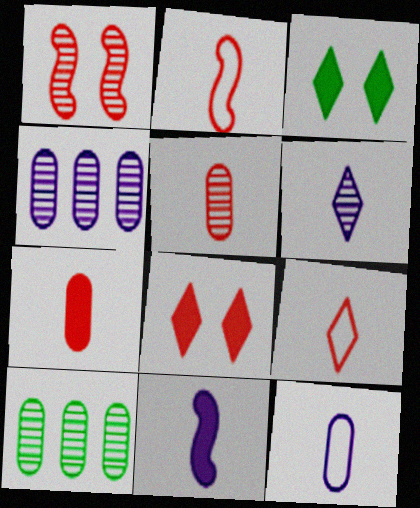[[1, 6, 10], 
[2, 3, 4], 
[6, 11, 12]]